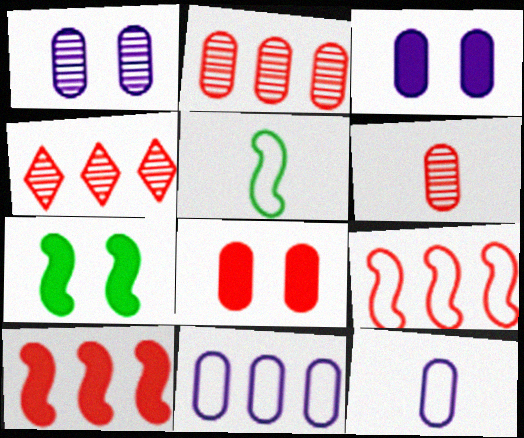[[3, 4, 5], 
[4, 7, 12]]